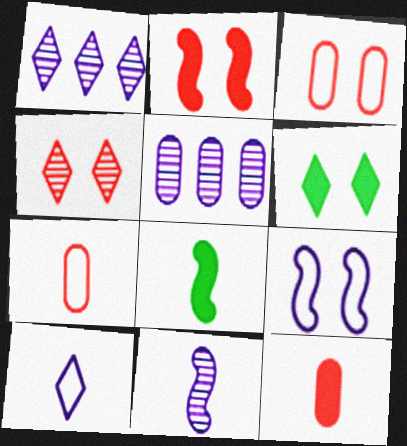[[1, 3, 8], 
[2, 3, 4]]